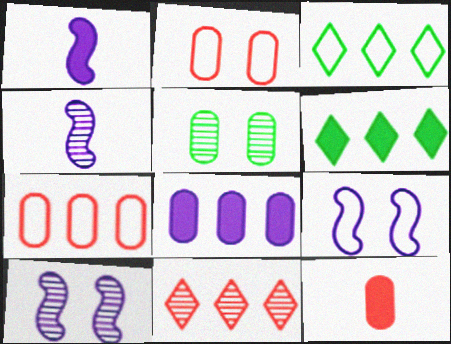[[2, 4, 6], 
[3, 10, 12], 
[4, 5, 11]]